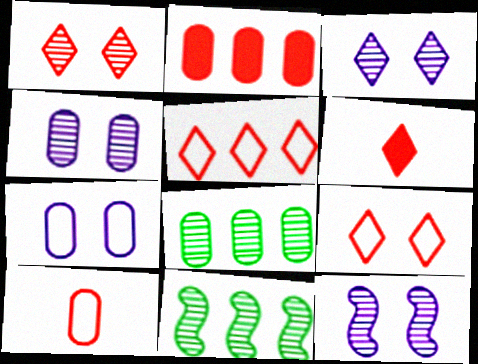[[1, 5, 6], 
[3, 4, 12], 
[6, 7, 11]]